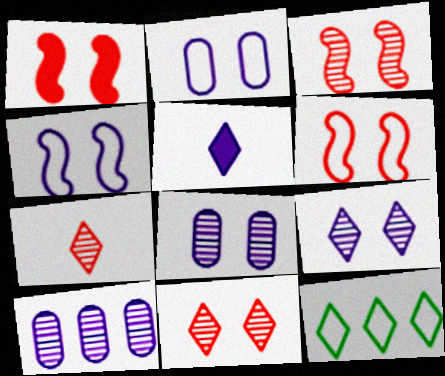[[1, 3, 6], 
[4, 5, 10], 
[5, 11, 12]]